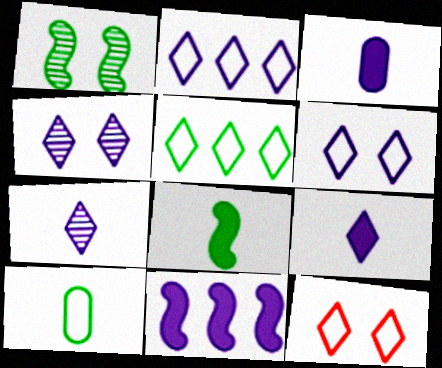[[2, 4, 9]]